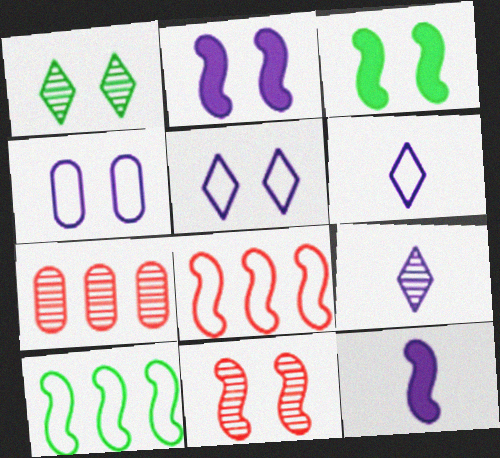[[3, 6, 7], 
[10, 11, 12]]